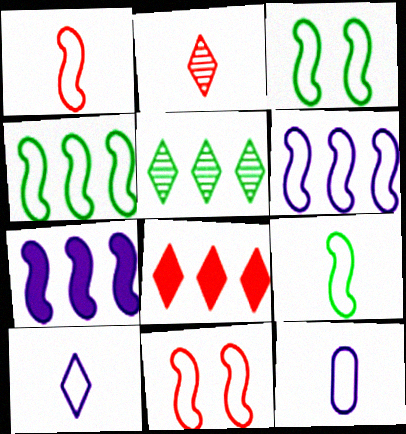[[1, 3, 6], 
[3, 4, 9], 
[6, 9, 11]]